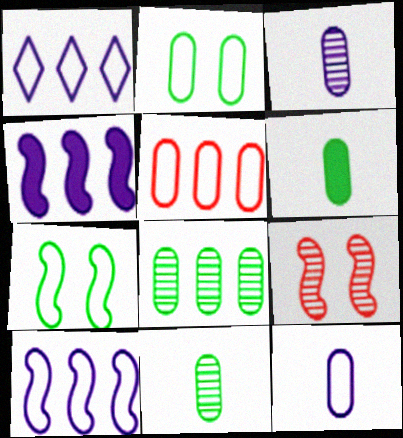[[1, 6, 9], 
[2, 5, 12], 
[2, 6, 8]]